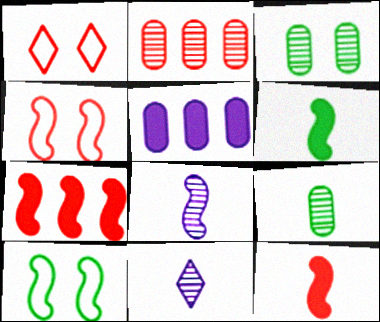[[1, 2, 12], 
[7, 8, 10]]